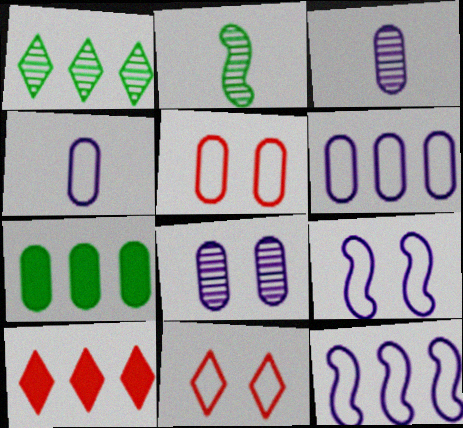[[3, 5, 7]]